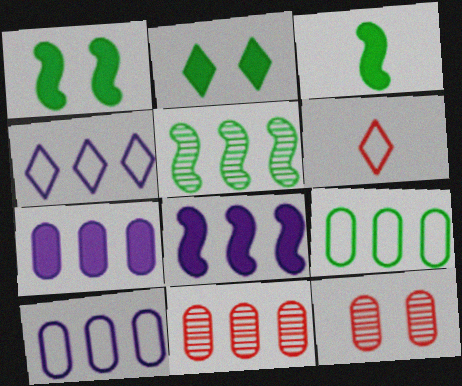[[3, 4, 12], 
[7, 9, 11]]